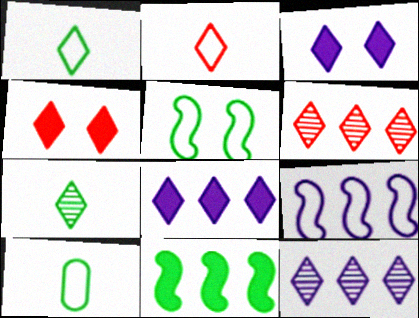[[1, 3, 6], 
[1, 4, 12], 
[2, 4, 6]]